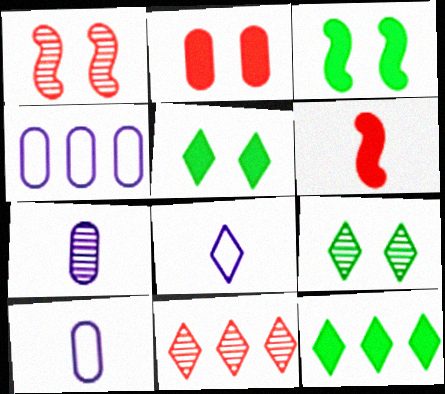[[1, 10, 12], 
[3, 10, 11], 
[4, 6, 9], 
[5, 8, 11]]